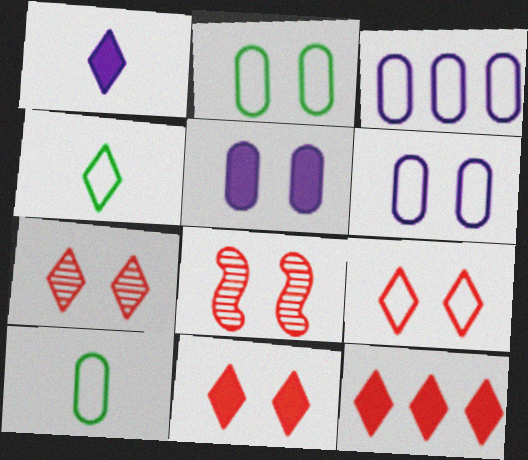[[7, 9, 11]]